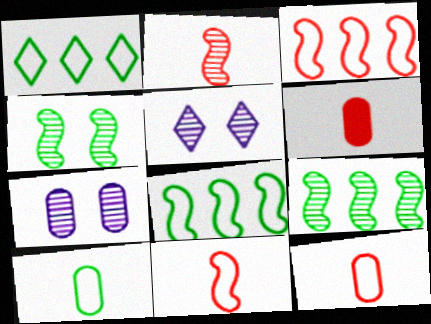[[5, 6, 8]]